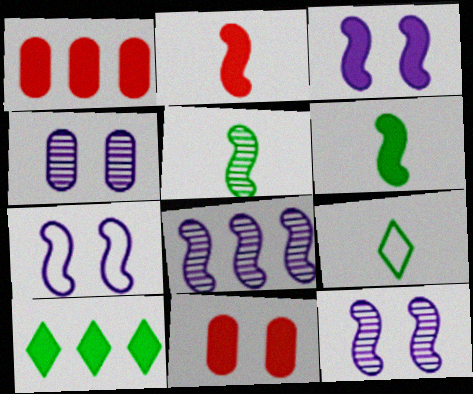[[1, 9, 12], 
[3, 7, 12], 
[8, 9, 11]]